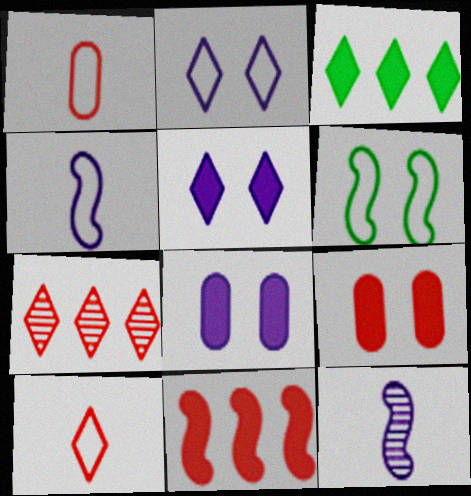[[6, 11, 12]]